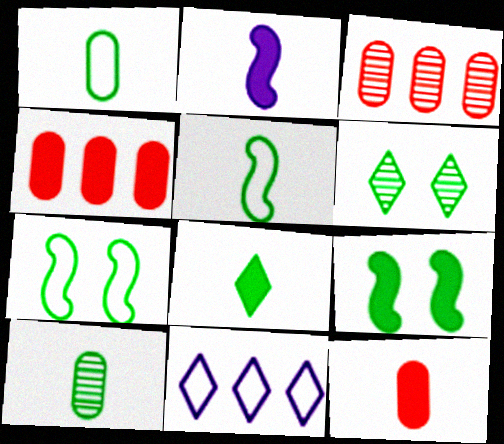[[2, 8, 12], 
[5, 8, 10]]